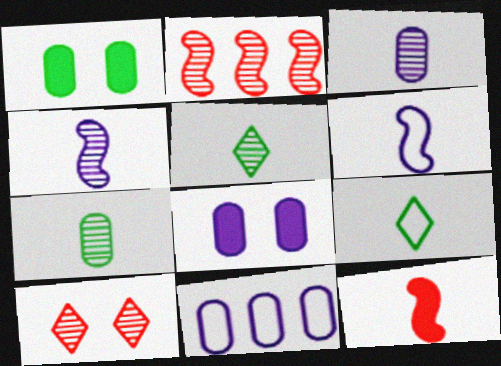[[2, 8, 9], 
[3, 8, 11], 
[3, 9, 12]]